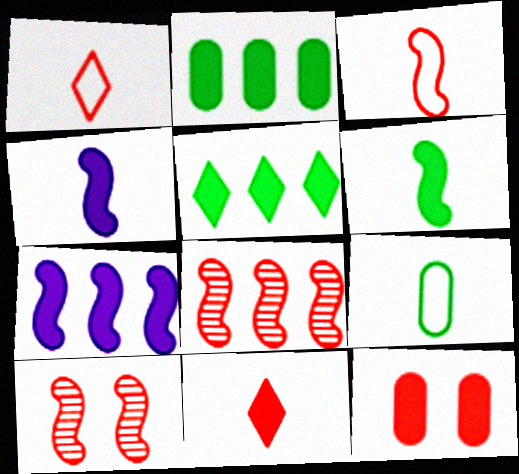[[1, 8, 12], 
[4, 5, 12]]